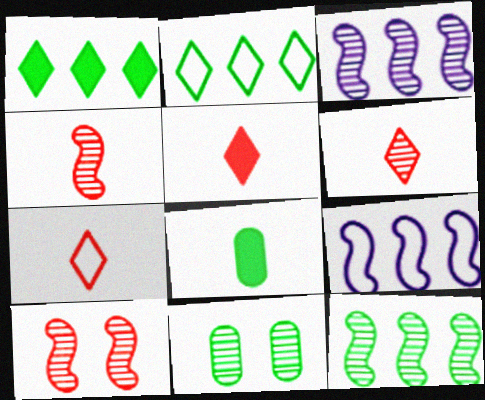[[3, 6, 11], 
[5, 6, 7], 
[5, 9, 11]]